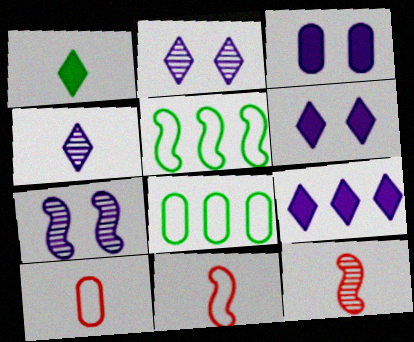[[6, 8, 12]]